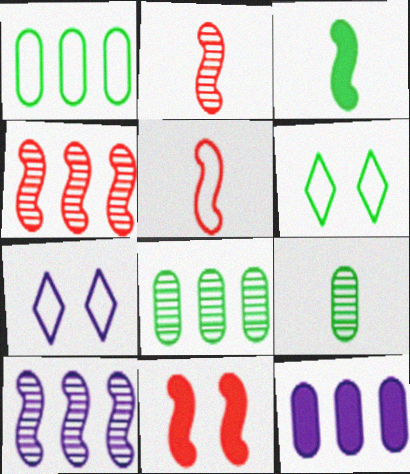[[1, 5, 7], 
[2, 6, 12], 
[3, 6, 8], 
[4, 5, 11]]